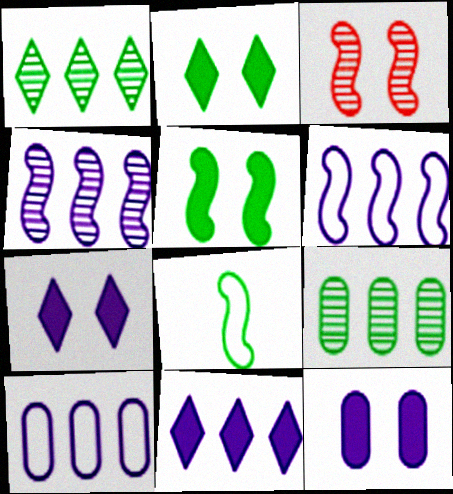[[2, 8, 9], 
[4, 10, 11]]